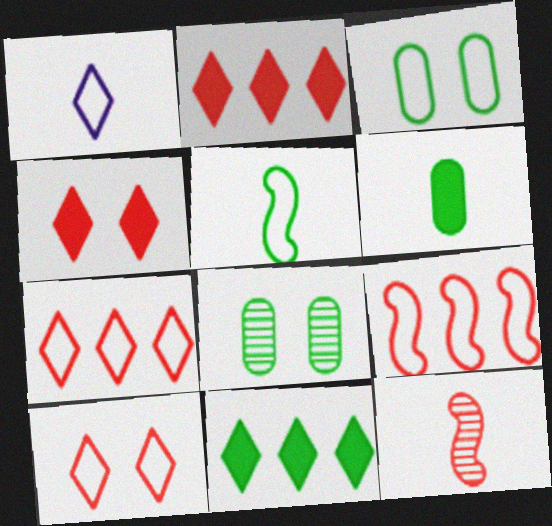[[1, 3, 9], 
[1, 6, 12], 
[5, 8, 11]]